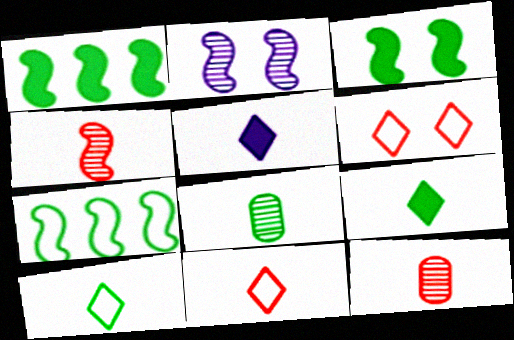[]